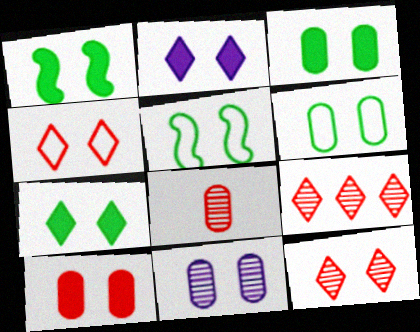[[1, 2, 10], 
[1, 3, 7], 
[1, 4, 11], 
[6, 10, 11]]